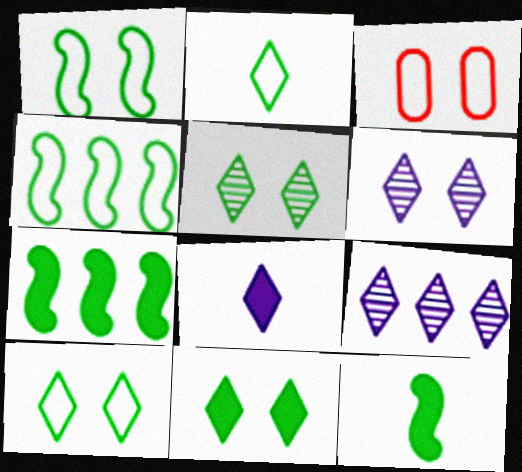[[3, 9, 12], 
[5, 10, 11]]